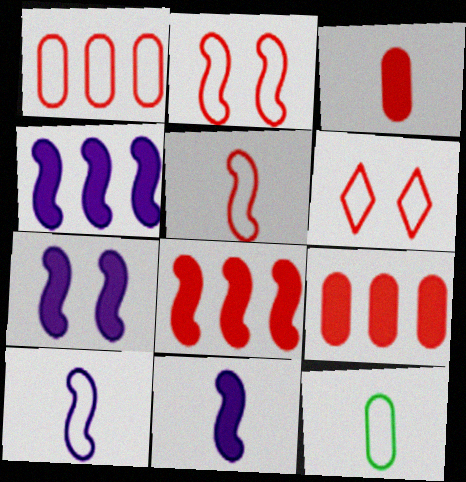[[1, 5, 6], 
[4, 7, 11]]